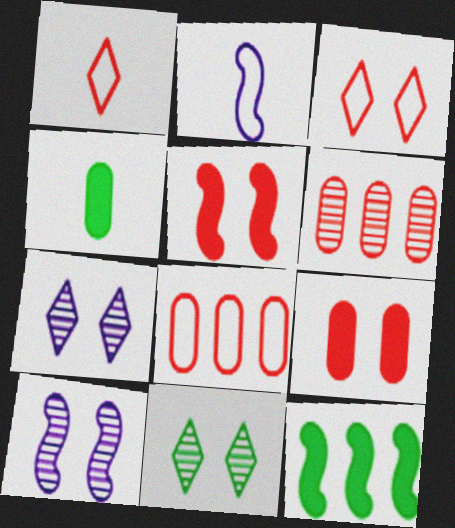[[1, 5, 6]]